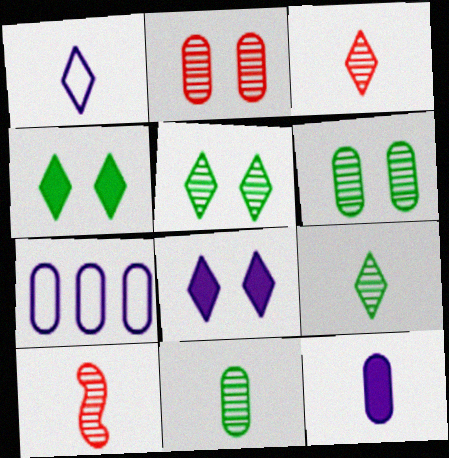[[4, 7, 10]]